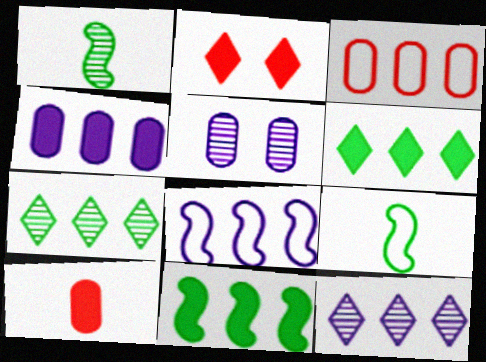[[3, 11, 12], 
[4, 8, 12]]